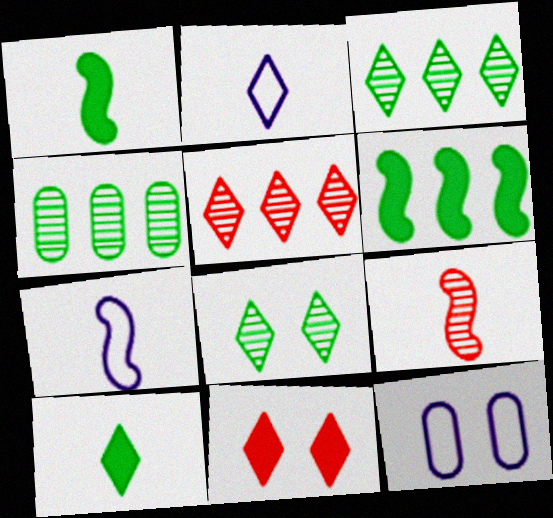[[1, 5, 12], 
[1, 7, 9], 
[2, 3, 11], 
[4, 7, 11]]